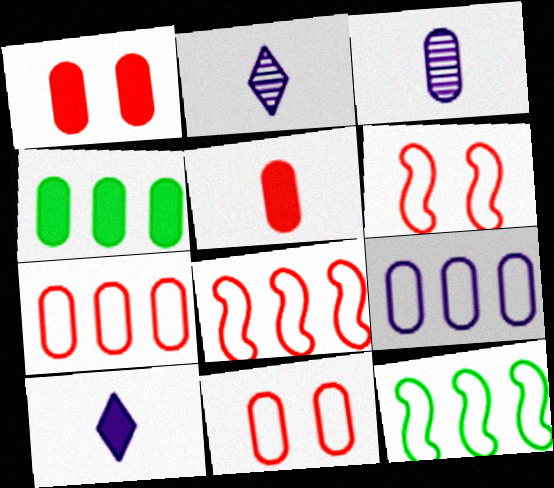[[1, 2, 12], 
[2, 4, 6], 
[3, 4, 11]]